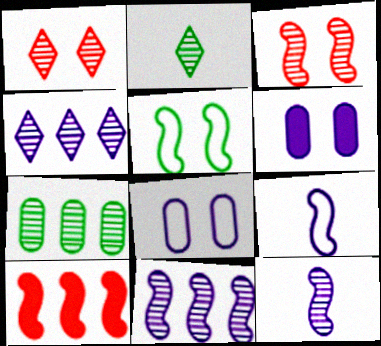[[1, 2, 4], 
[1, 5, 6], 
[1, 7, 12], 
[2, 8, 10], 
[4, 6, 9], 
[5, 10, 12]]